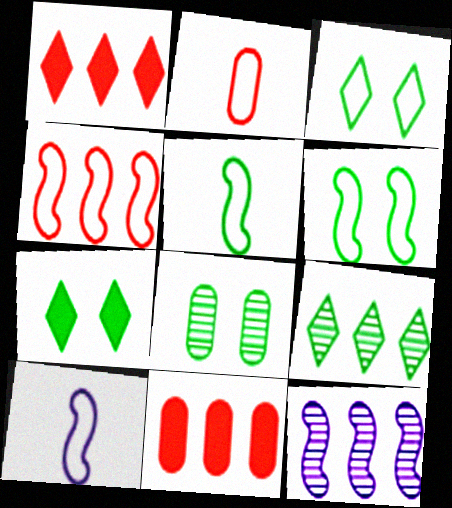[[1, 8, 10], 
[2, 7, 12], 
[4, 6, 10], 
[6, 7, 8]]